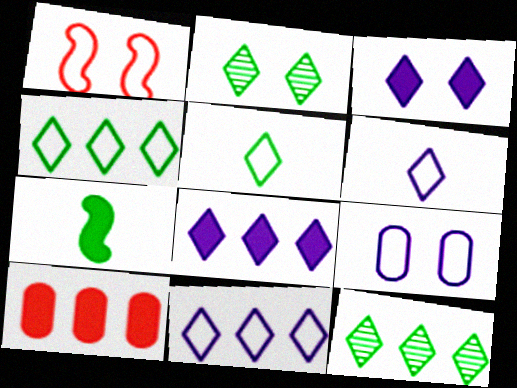[[3, 7, 10]]